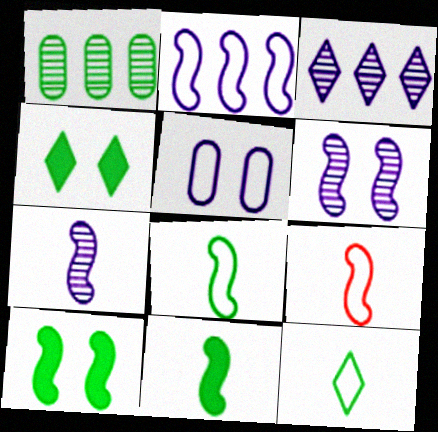[[1, 4, 8], 
[1, 10, 12], 
[7, 9, 11]]